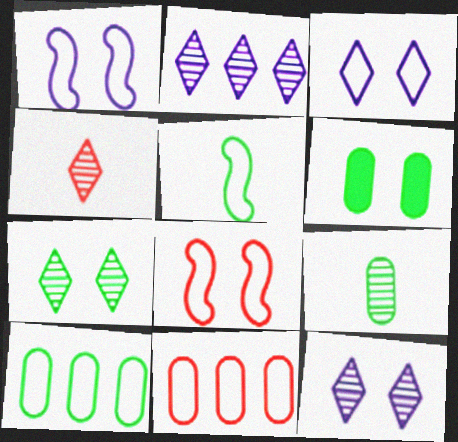[[2, 4, 7], 
[3, 5, 11], 
[6, 8, 12], 
[6, 9, 10]]